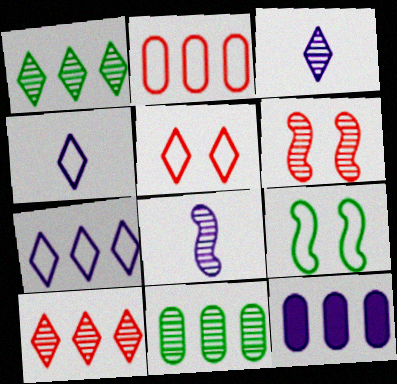[[2, 4, 9], 
[2, 11, 12], 
[3, 6, 11]]